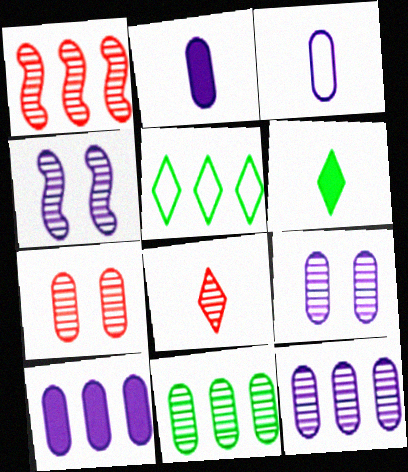[[1, 5, 10], 
[1, 7, 8], 
[3, 9, 10], 
[4, 8, 11]]